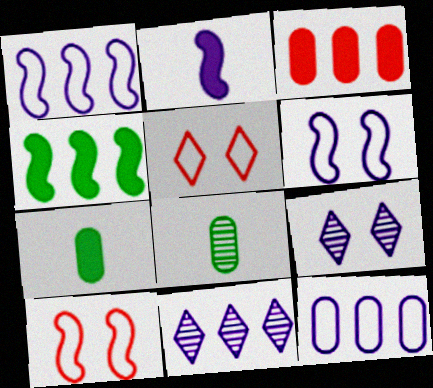[[2, 9, 12], 
[7, 10, 11]]